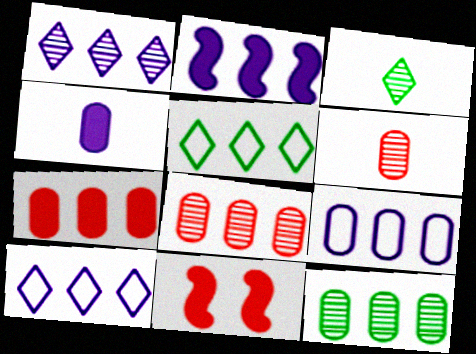[[1, 2, 9], 
[2, 5, 8], 
[3, 9, 11], 
[7, 9, 12]]